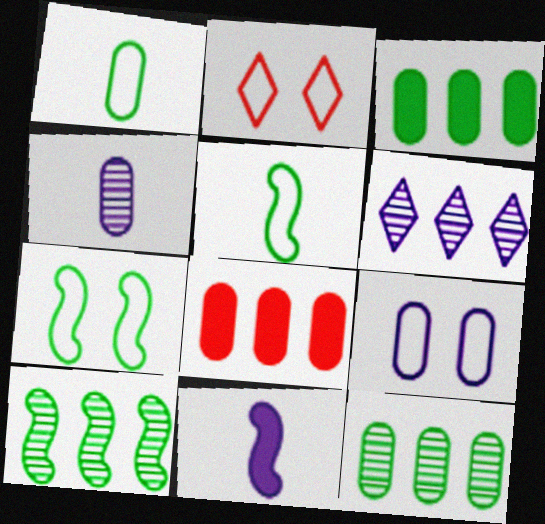[[2, 7, 9], 
[2, 11, 12], 
[6, 9, 11]]